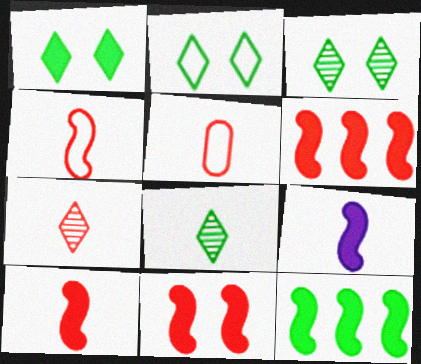[[1, 2, 3], 
[5, 7, 10], 
[5, 8, 9], 
[6, 10, 11], 
[9, 11, 12]]